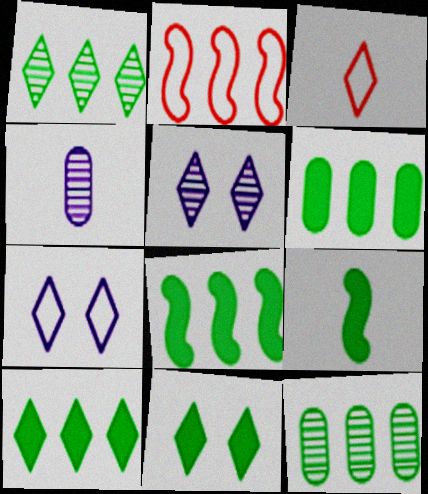[[2, 4, 11], 
[3, 4, 9], 
[3, 5, 10], 
[6, 8, 10], 
[6, 9, 11]]